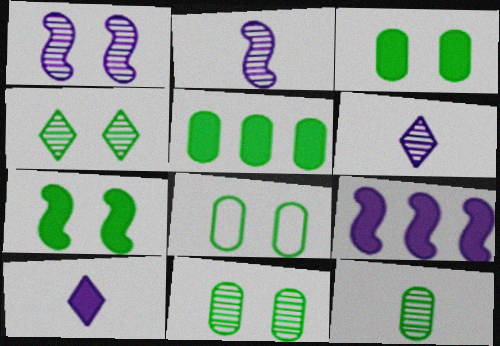[[3, 8, 11], 
[4, 7, 8], 
[5, 8, 12]]